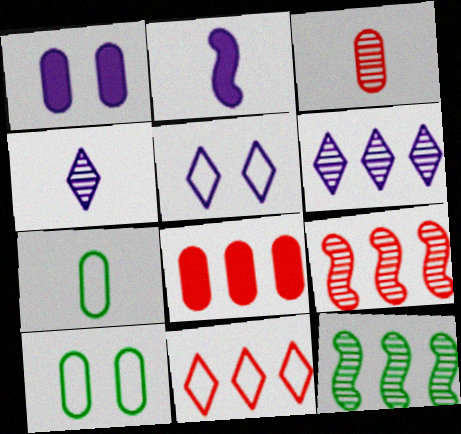[[8, 9, 11]]